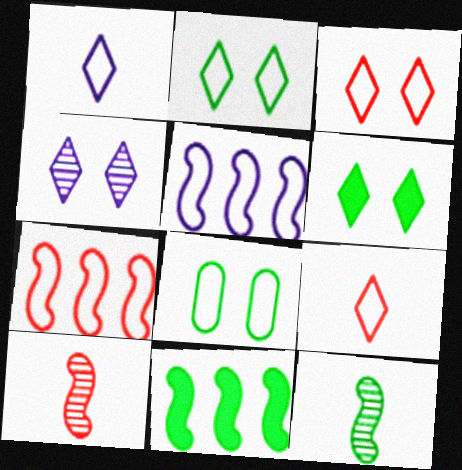[[1, 7, 8], 
[3, 4, 6], 
[5, 8, 9]]